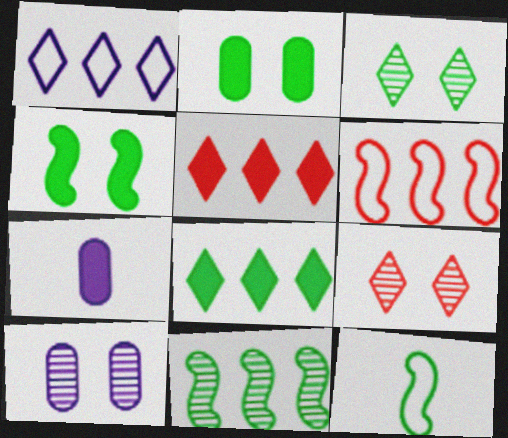[[3, 6, 7], 
[4, 5, 7], 
[4, 11, 12], 
[5, 10, 12]]